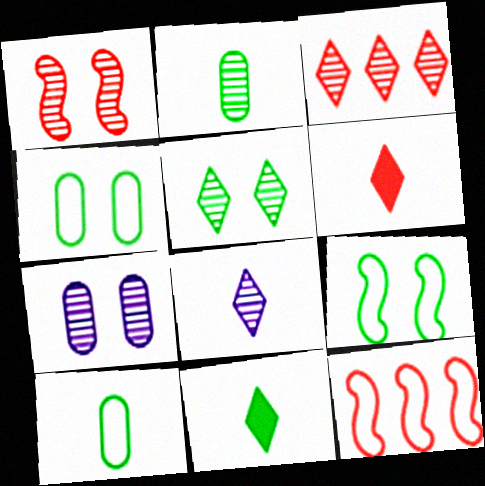[[1, 5, 7], 
[3, 5, 8], 
[7, 11, 12]]